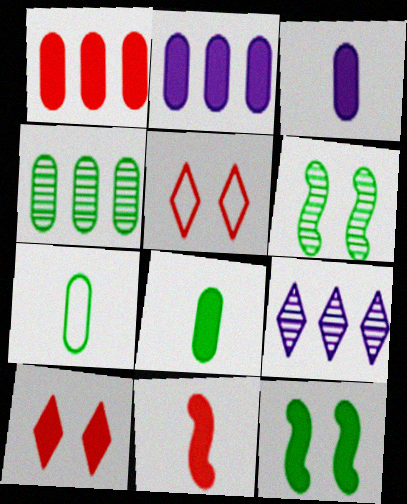[[1, 10, 11]]